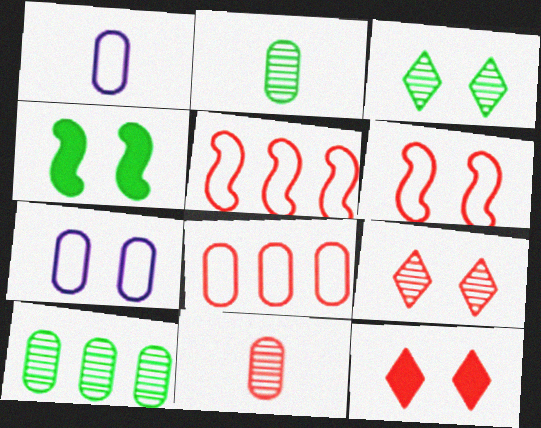[[4, 7, 9], 
[5, 11, 12]]